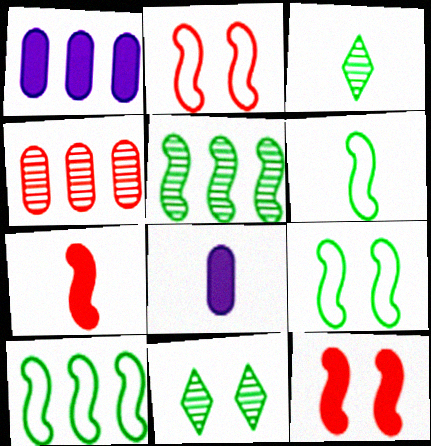[[1, 2, 3], 
[6, 9, 10]]